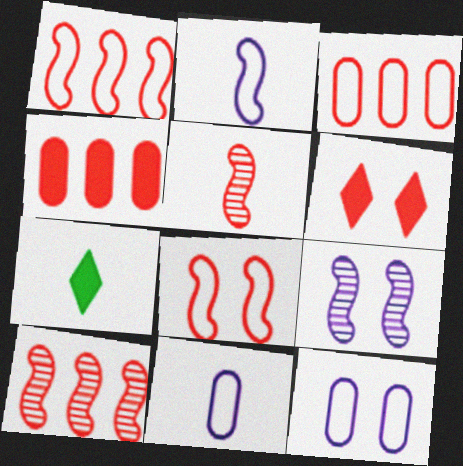[[3, 5, 6], 
[3, 7, 9], 
[5, 7, 11], 
[7, 10, 12]]